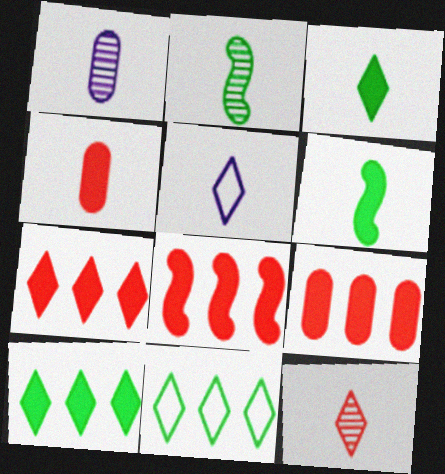[[1, 2, 12], 
[2, 4, 5], 
[3, 5, 12], 
[7, 8, 9]]